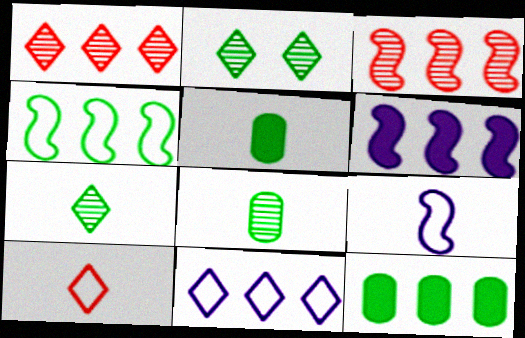[[2, 4, 5], 
[3, 4, 6], 
[3, 11, 12]]